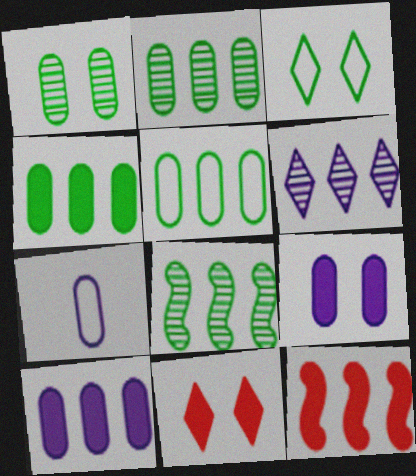[[2, 4, 5], 
[5, 6, 12], 
[7, 8, 11]]